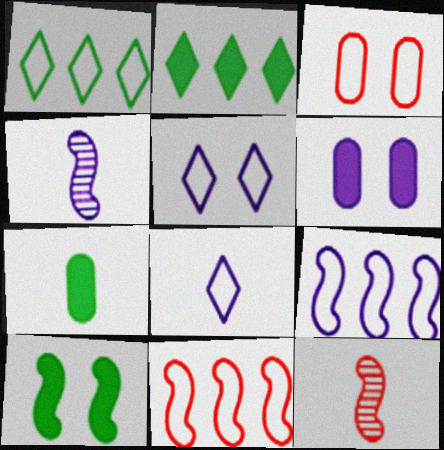[[1, 6, 12], 
[2, 3, 4], 
[2, 7, 10], 
[4, 10, 11], 
[7, 8, 12], 
[9, 10, 12]]